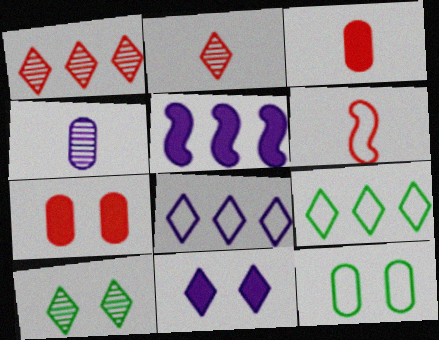[[1, 6, 7], 
[2, 3, 6], 
[2, 5, 12], 
[2, 9, 11], 
[6, 8, 12]]